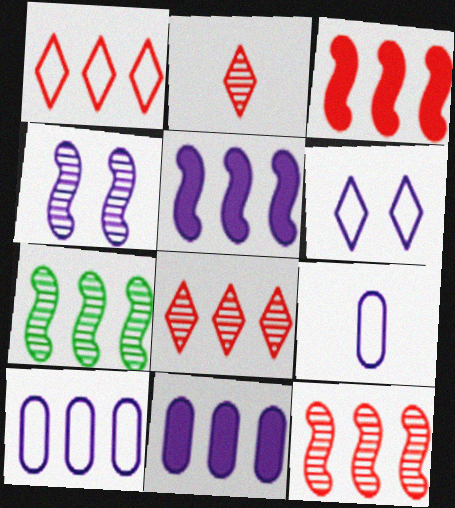[[1, 7, 11]]